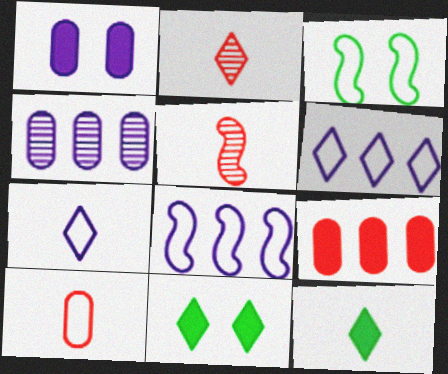[[2, 6, 11], 
[2, 7, 12], 
[3, 6, 10]]